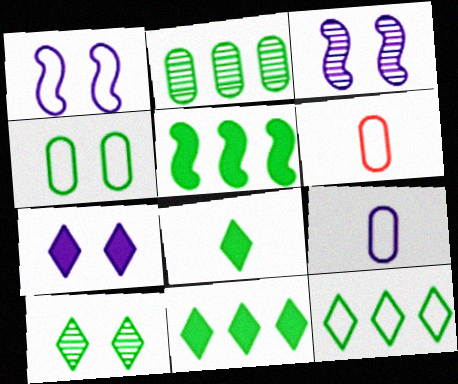[[1, 6, 12], 
[2, 5, 12], 
[3, 6, 11], 
[8, 10, 12]]